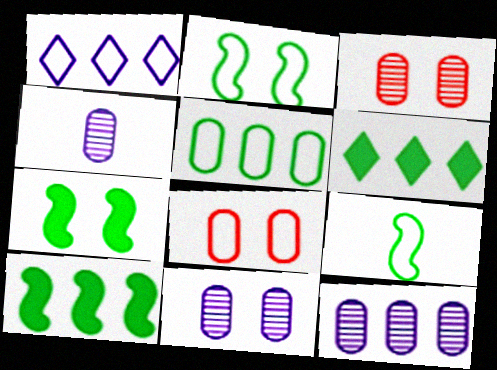[[1, 8, 9], 
[4, 11, 12]]